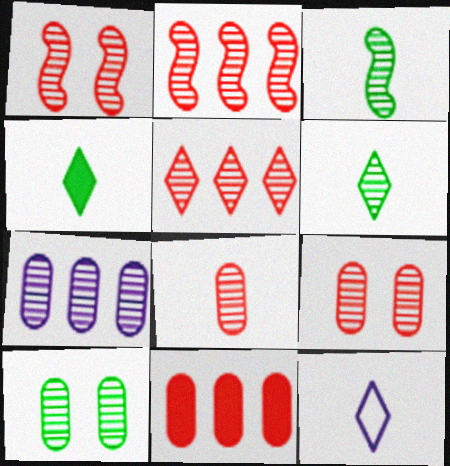[[1, 5, 8], 
[1, 6, 7], 
[7, 8, 10]]